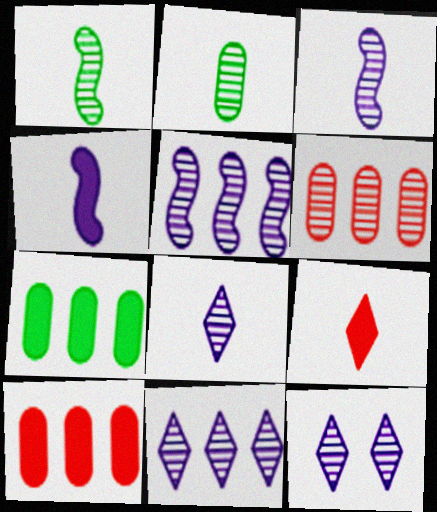[[1, 6, 12], 
[8, 11, 12]]